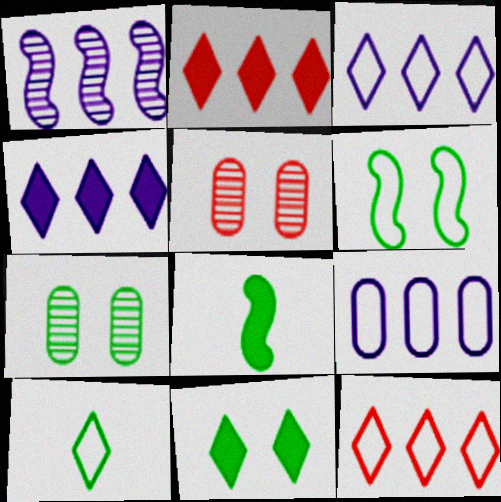[[1, 4, 9], 
[3, 5, 8], 
[6, 7, 11]]